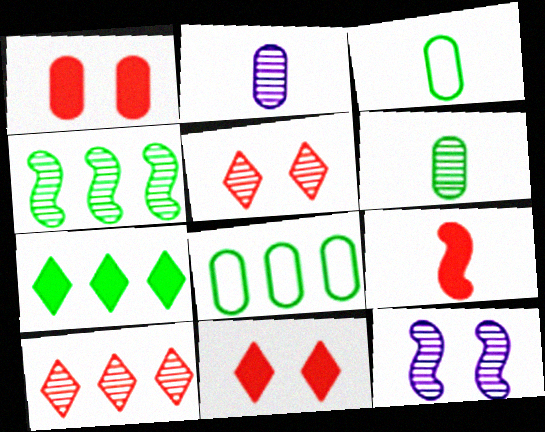[[1, 2, 8], 
[2, 4, 5], 
[4, 7, 8], 
[6, 10, 12]]